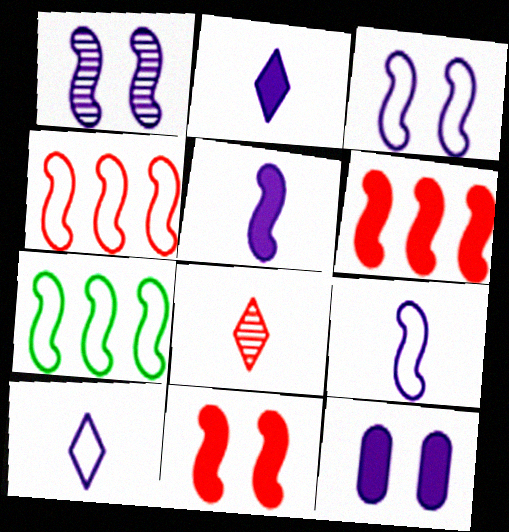[[7, 8, 12]]